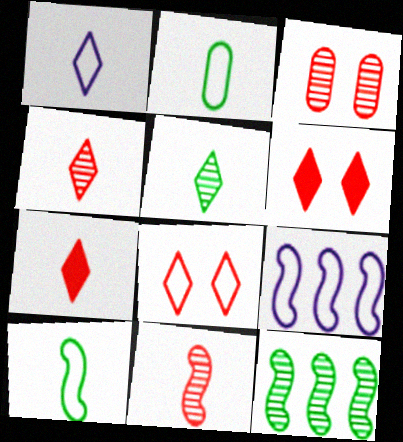[[1, 5, 7], 
[2, 8, 9]]